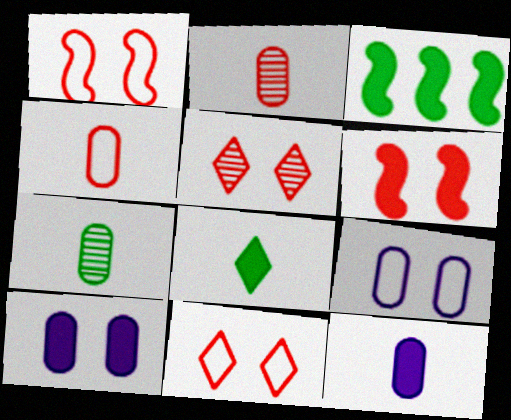[[4, 7, 12]]